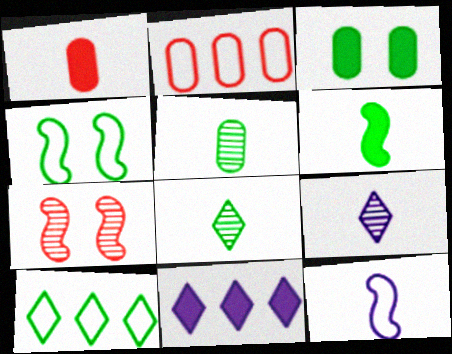[[1, 8, 12]]